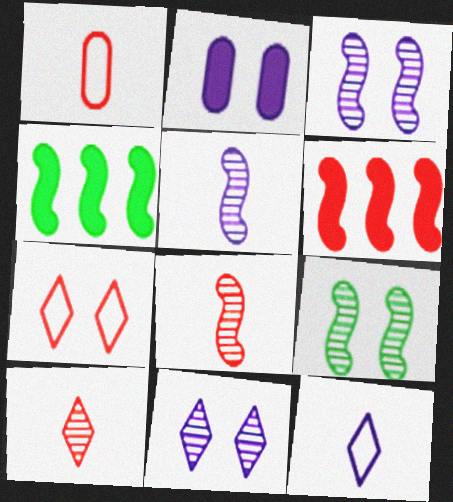[[1, 4, 11], 
[2, 7, 9]]